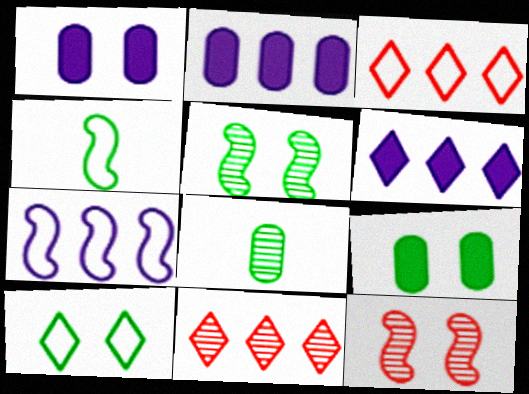[[1, 4, 11], 
[1, 10, 12], 
[5, 9, 10]]